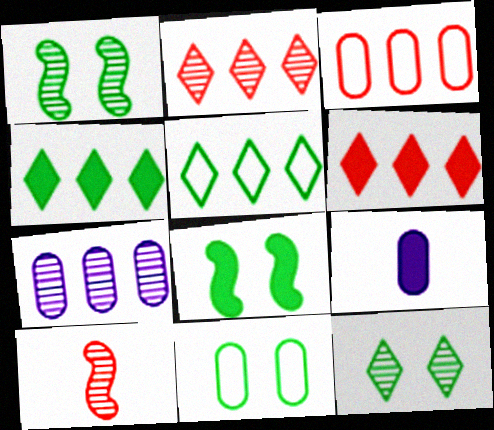[[6, 8, 9], 
[7, 10, 12], 
[8, 11, 12]]